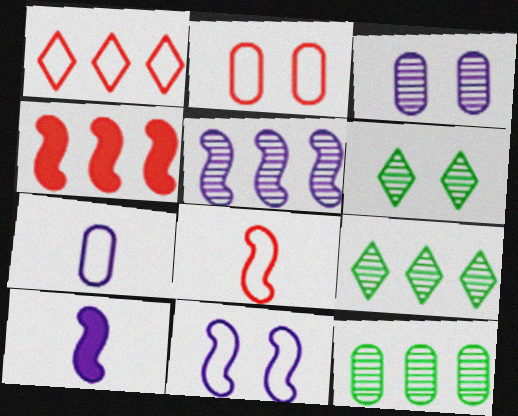[[1, 2, 8], 
[2, 9, 10], 
[4, 6, 7], 
[5, 10, 11]]